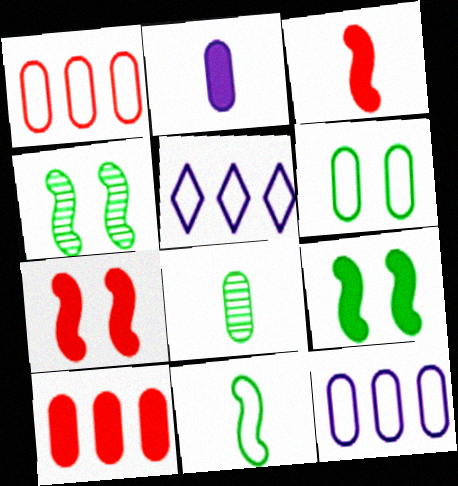[[5, 7, 8]]